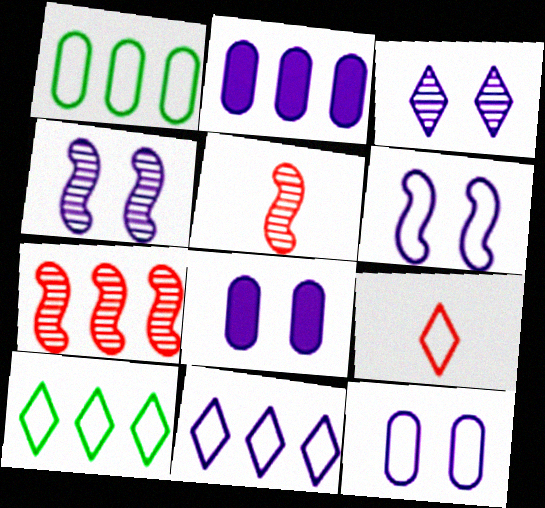[[1, 6, 9], 
[2, 7, 10], 
[3, 6, 8], 
[5, 8, 10]]